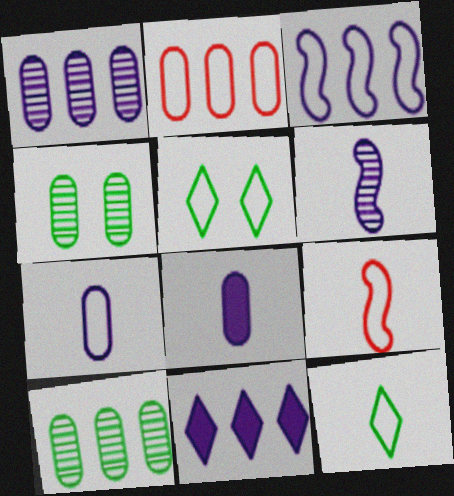[[1, 3, 11], 
[2, 4, 8], 
[4, 9, 11], 
[7, 9, 12]]